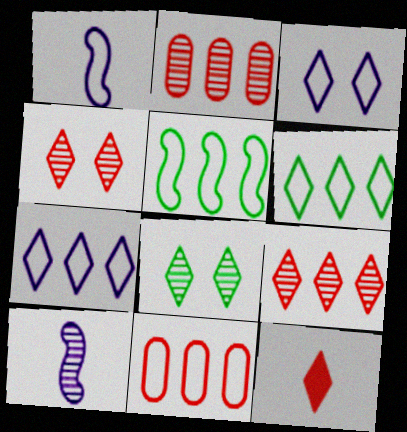[[2, 8, 10], 
[5, 7, 11], 
[7, 8, 12]]